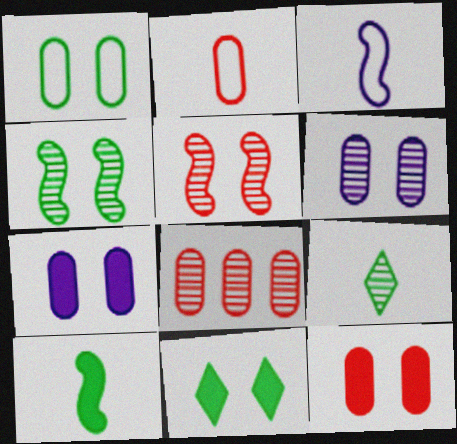[[1, 4, 11], 
[1, 6, 12], 
[2, 8, 12], 
[3, 8, 11]]